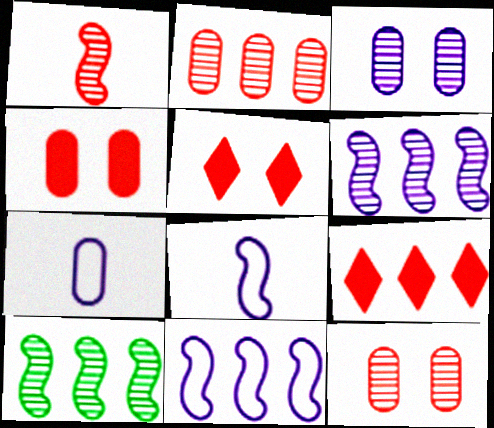[[5, 7, 10]]